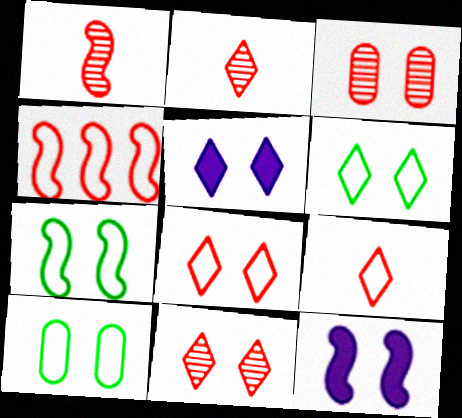[[3, 5, 7], 
[3, 6, 12], 
[5, 6, 11], 
[6, 7, 10], 
[10, 11, 12]]